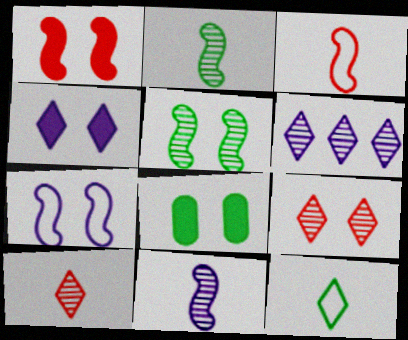[[1, 4, 8], 
[1, 5, 7], 
[3, 6, 8], 
[7, 8, 9]]